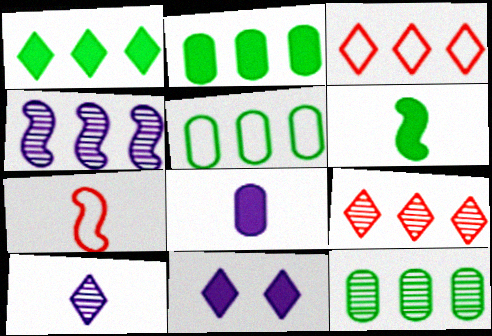[[2, 3, 4], 
[2, 5, 12], 
[4, 9, 12], 
[7, 11, 12]]